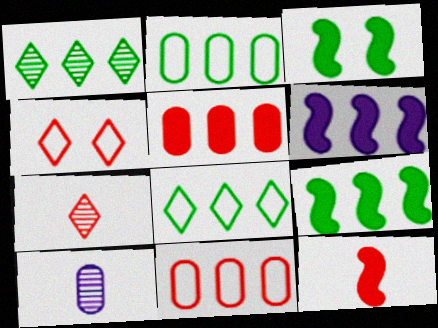[[1, 2, 9], 
[1, 6, 11], 
[3, 6, 12], 
[4, 9, 10]]